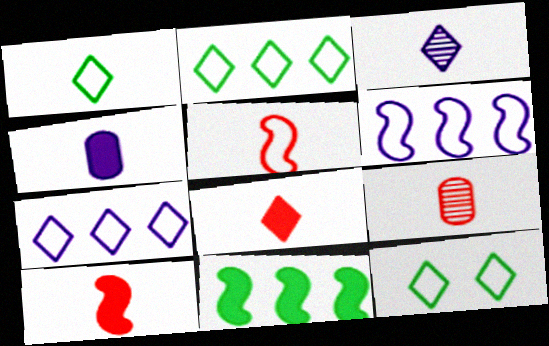[[1, 2, 12], 
[1, 3, 8], 
[5, 8, 9]]